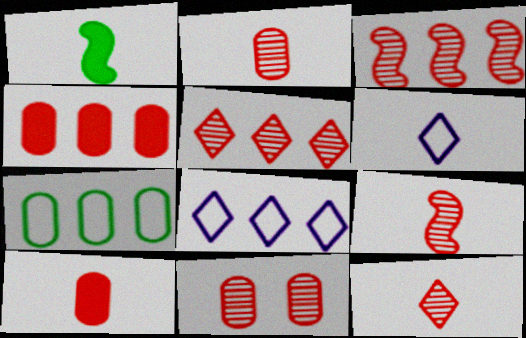[[1, 2, 6], 
[1, 8, 11], 
[2, 9, 12], 
[3, 11, 12], 
[5, 9, 11]]